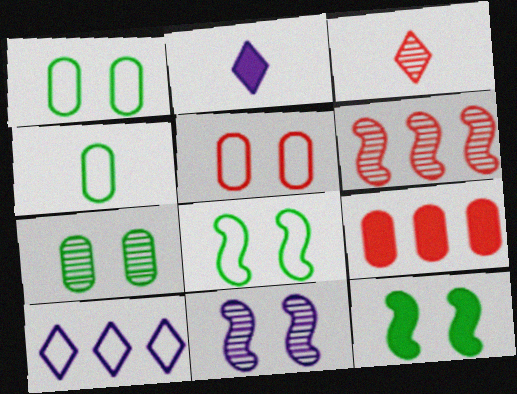[[1, 2, 6], 
[2, 9, 12]]